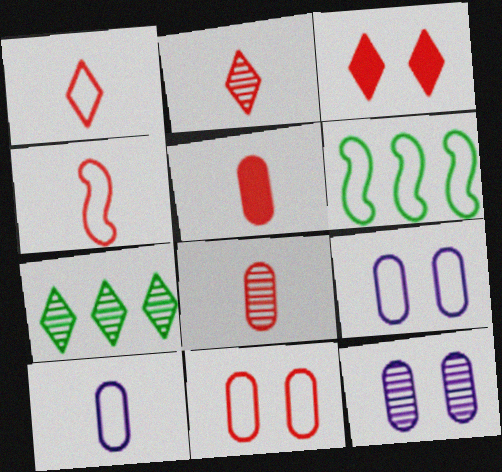[[1, 6, 9], 
[2, 4, 5]]